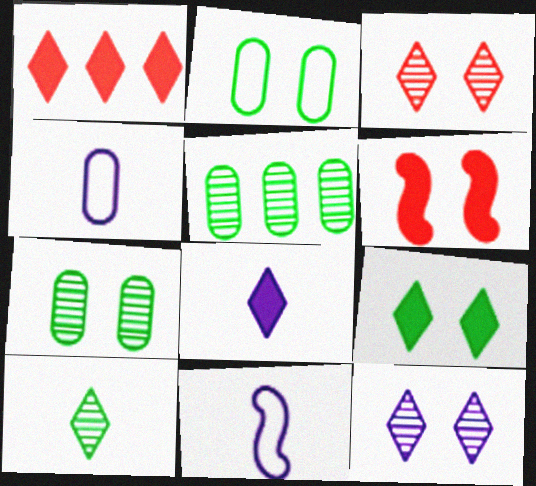[[1, 7, 11], 
[1, 8, 9], 
[2, 6, 12]]